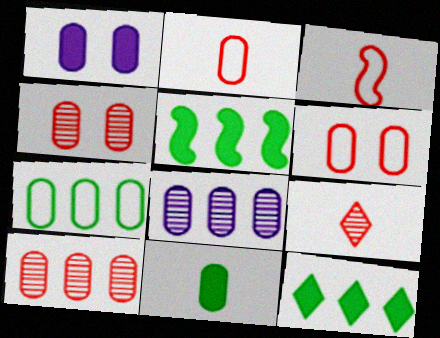[[6, 8, 11]]